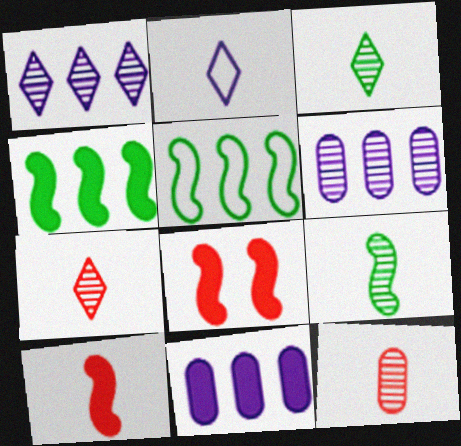[]